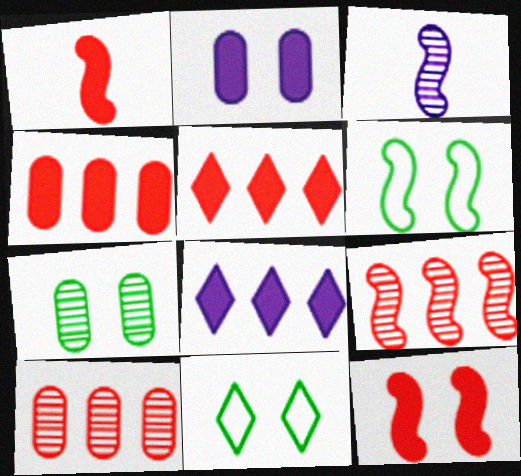[[3, 4, 11]]